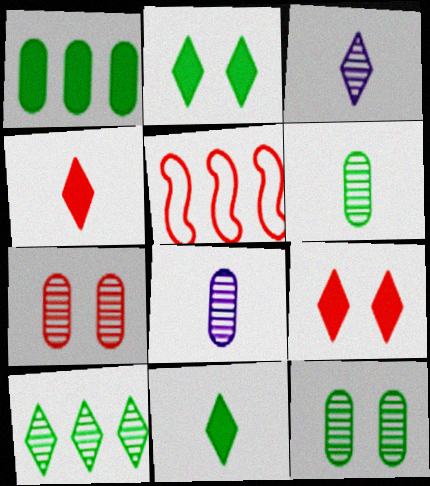[[2, 5, 8], 
[4, 5, 7]]